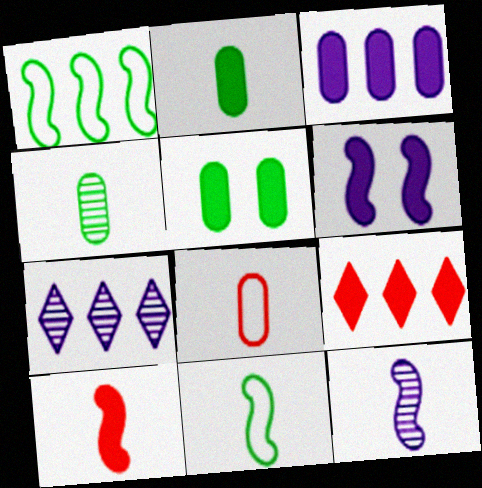[[2, 6, 9], 
[10, 11, 12]]